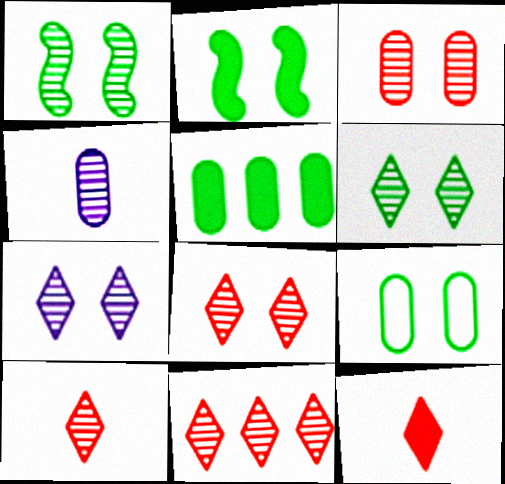[[1, 3, 7], 
[1, 4, 11], 
[2, 6, 9], 
[6, 7, 8], 
[8, 10, 11]]